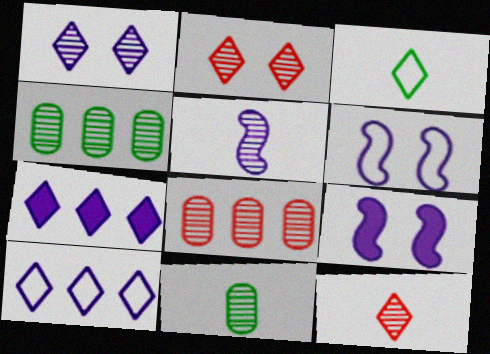[[2, 3, 7], 
[2, 4, 5], 
[3, 8, 9], 
[5, 11, 12]]